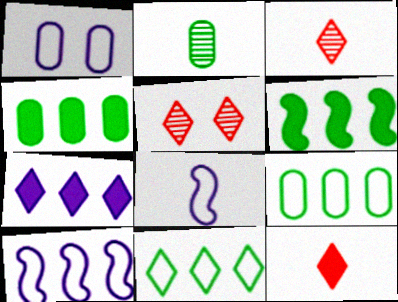[[1, 3, 6], 
[2, 8, 12], 
[4, 5, 8]]